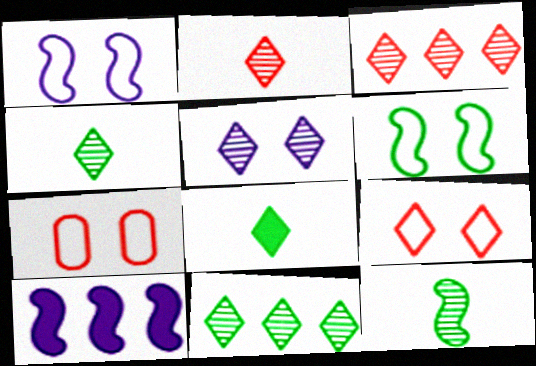[[2, 5, 11], 
[3, 4, 5], 
[4, 7, 10]]